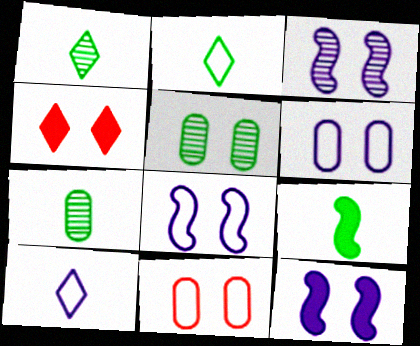[[2, 7, 9], 
[3, 8, 12], 
[4, 5, 8]]